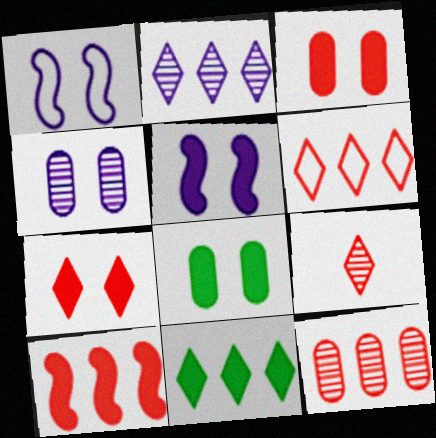[[2, 6, 11], 
[5, 7, 8], 
[6, 7, 9], 
[6, 10, 12]]